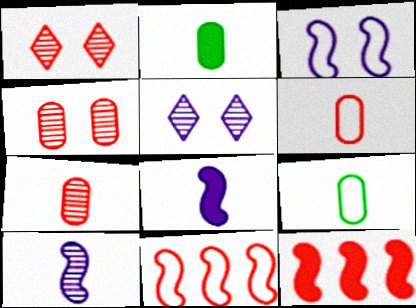[[1, 6, 12], 
[2, 5, 11], 
[5, 9, 12]]